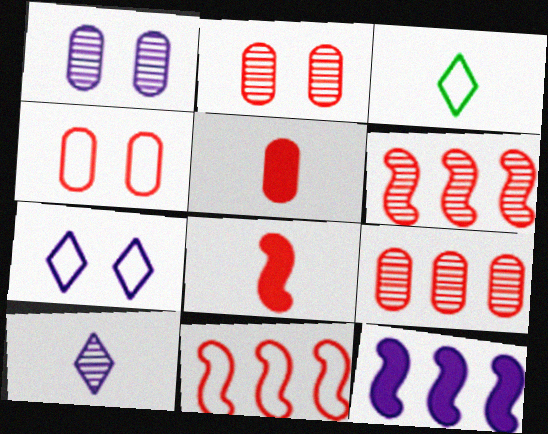[[2, 3, 12], 
[4, 5, 9]]